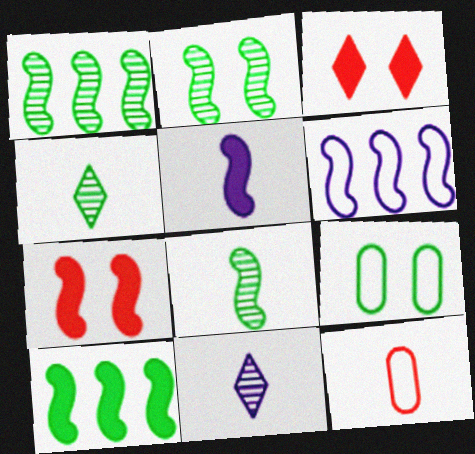[[1, 2, 8], 
[4, 5, 12], 
[4, 9, 10], 
[5, 7, 10], 
[6, 7, 8]]